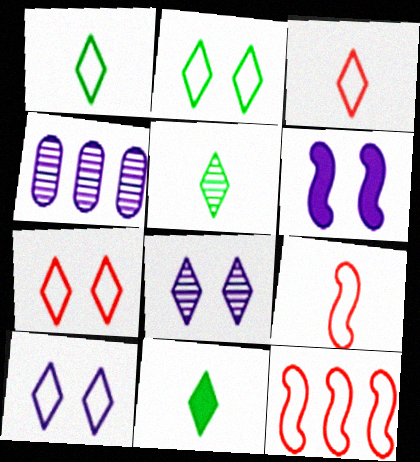[[1, 5, 11], 
[2, 7, 10]]